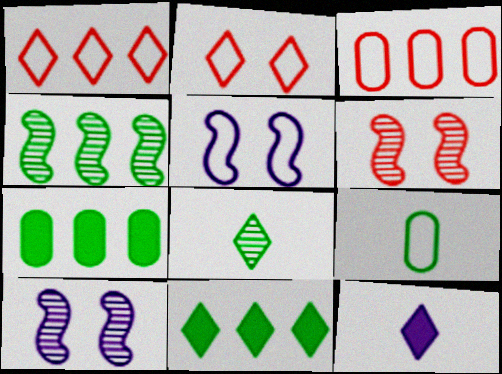[[1, 5, 9]]